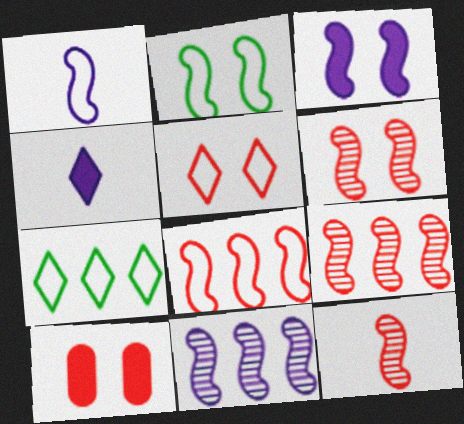[[1, 2, 8], 
[1, 3, 11], 
[2, 3, 6], 
[5, 6, 10], 
[6, 9, 12]]